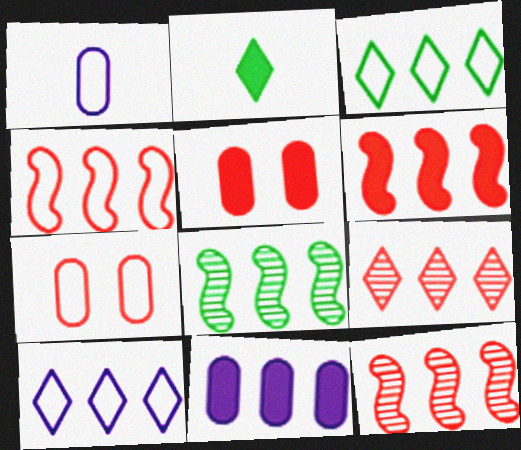[[3, 11, 12], 
[4, 6, 12]]